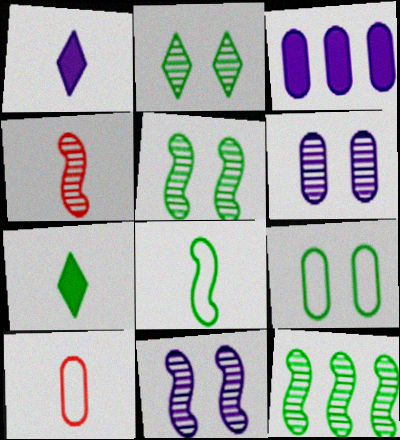[[4, 11, 12], 
[7, 9, 12]]